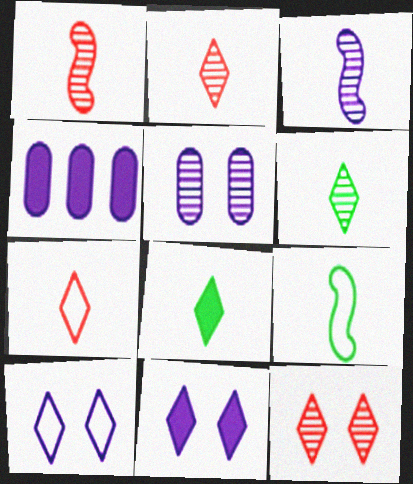[[3, 4, 10], 
[4, 9, 12]]